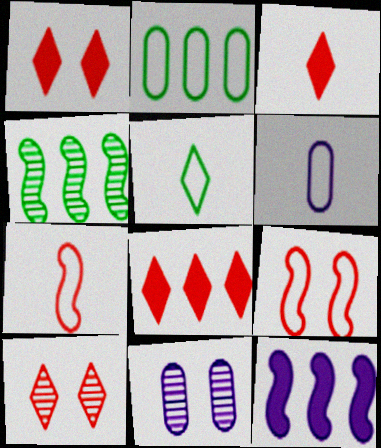[[1, 3, 8], 
[1, 4, 6], 
[5, 6, 7]]